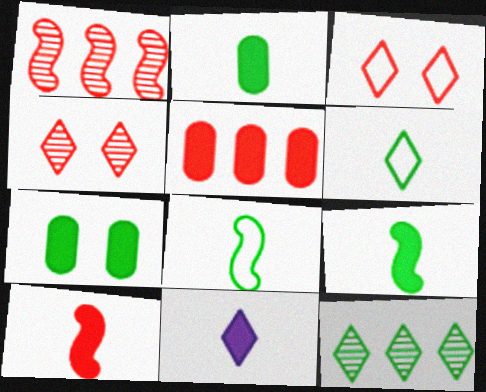[[2, 10, 11], 
[3, 11, 12], 
[7, 8, 12]]